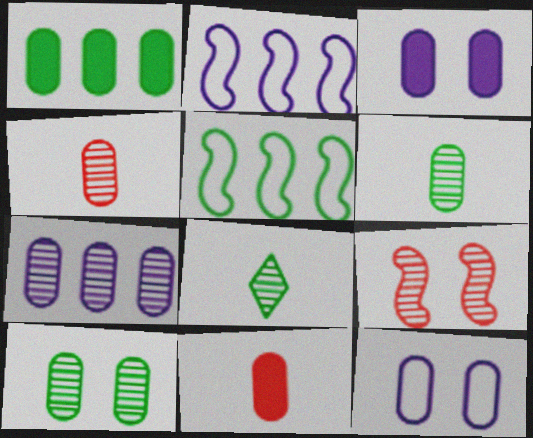[[1, 3, 11], 
[1, 4, 12], 
[4, 7, 10], 
[7, 8, 9]]